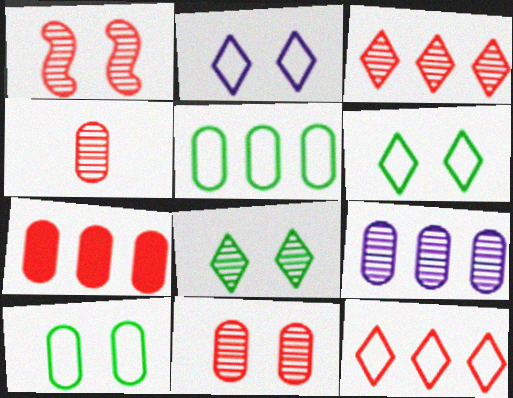[[1, 3, 4], 
[5, 7, 9]]